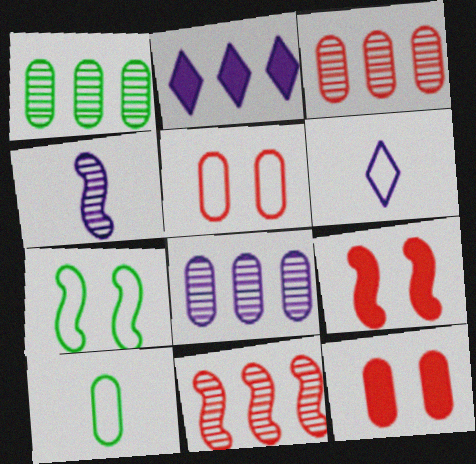[[1, 3, 8], 
[1, 6, 9], 
[8, 10, 12]]